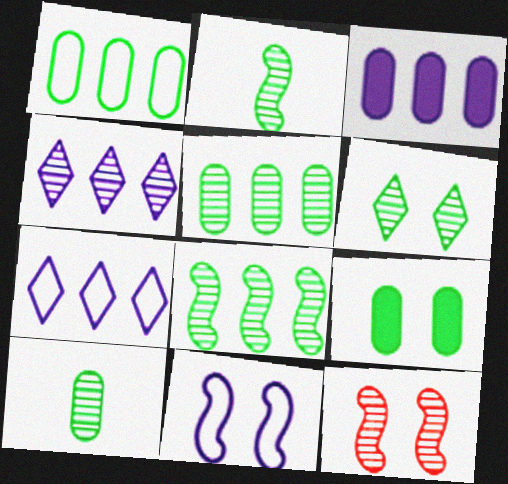[[1, 9, 10], 
[2, 5, 6], 
[4, 10, 12], 
[6, 8, 10]]